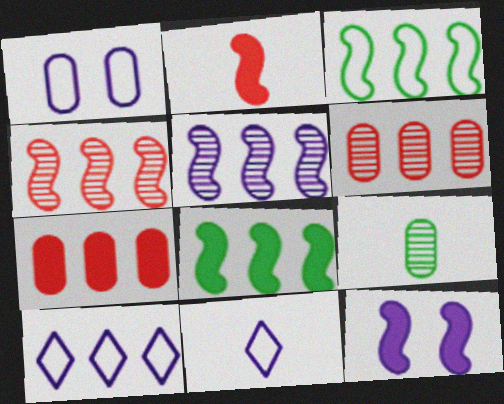[[1, 7, 9], 
[2, 8, 12], 
[2, 9, 11], 
[6, 8, 10]]